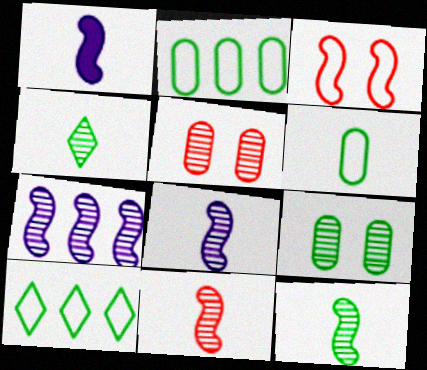[[1, 5, 10], 
[4, 5, 7], 
[8, 11, 12]]